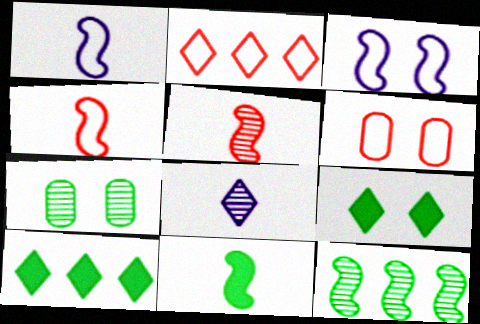[[1, 5, 11], 
[2, 4, 6], 
[2, 8, 9]]